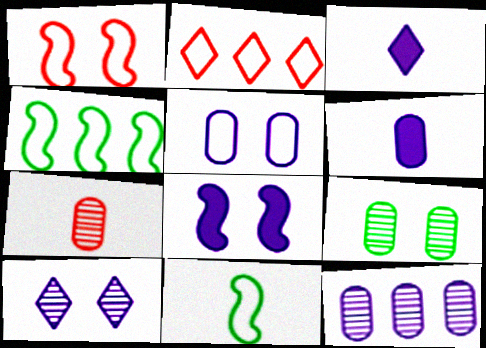[[2, 5, 11], 
[3, 7, 11], 
[5, 6, 12], 
[5, 8, 10], 
[7, 9, 12]]